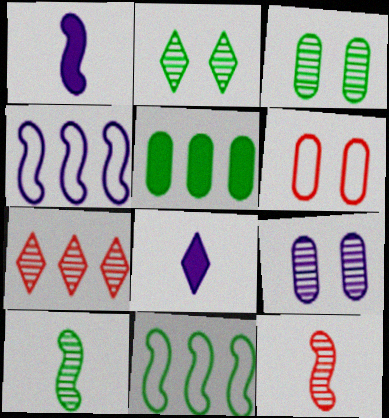[[4, 5, 7], 
[4, 8, 9], 
[7, 9, 10]]